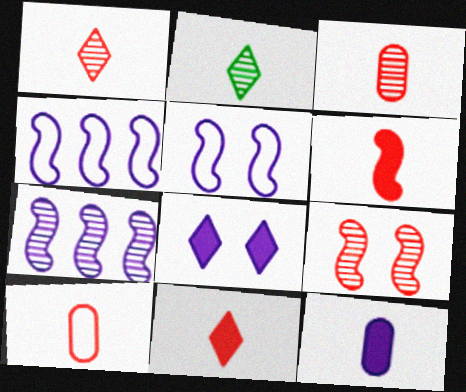[[1, 6, 10]]